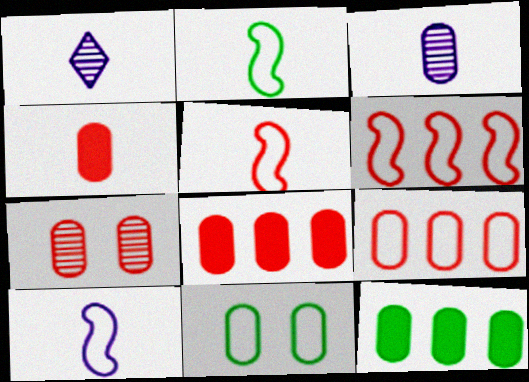[[1, 2, 4], 
[2, 5, 10], 
[3, 8, 11], 
[4, 7, 9]]